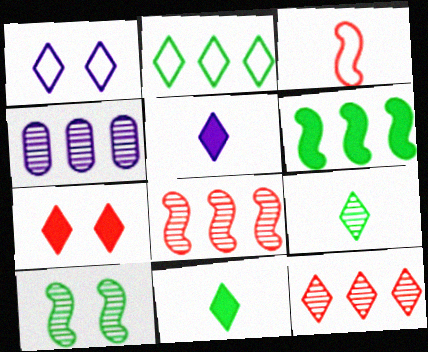[[1, 11, 12]]